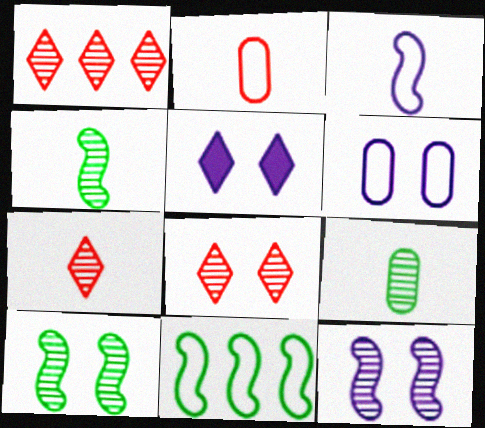[[1, 7, 8], 
[1, 9, 12], 
[5, 6, 12]]